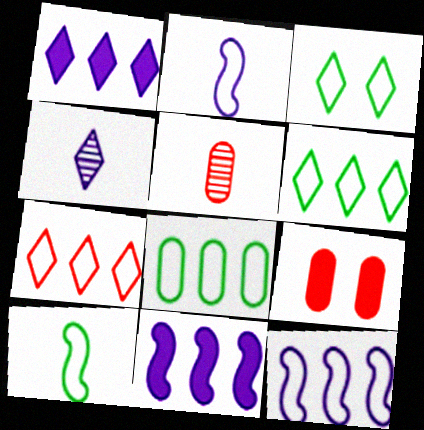[[3, 5, 11], 
[3, 8, 10], 
[7, 8, 12]]